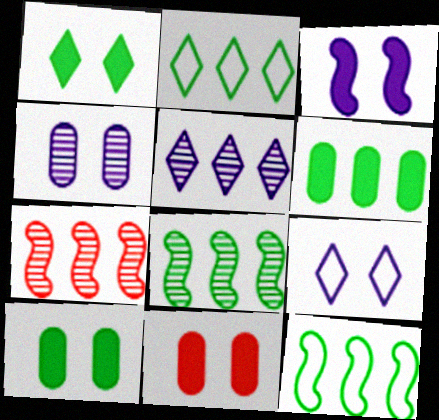[[1, 3, 11], 
[2, 6, 8], 
[3, 4, 9]]